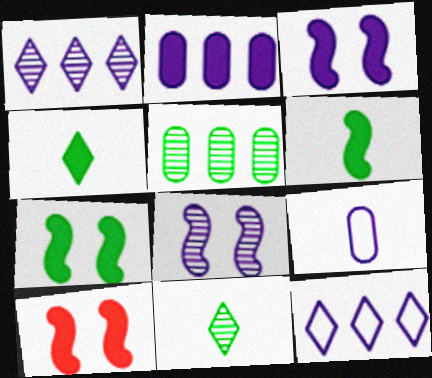[[1, 3, 9], 
[2, 4, 10], 
[3, 7, 10]]